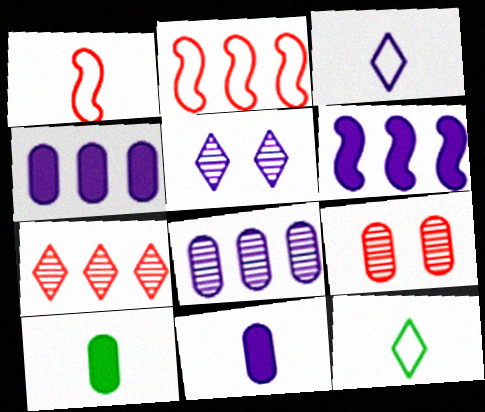[[2, 5, 10], 
[6, 9, 12]]